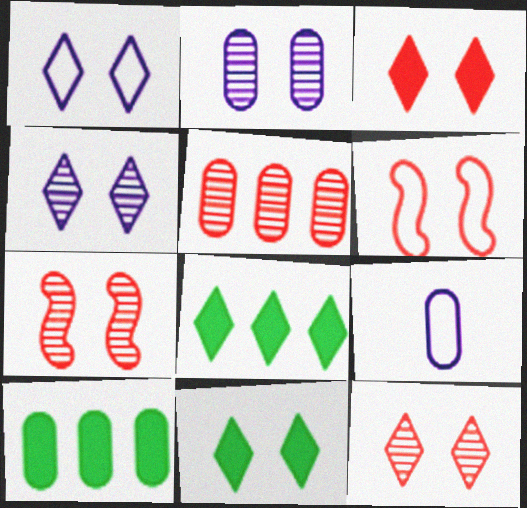[[1, 11, 12], 
[2, 6, 11], 
[7, 8, 9]]